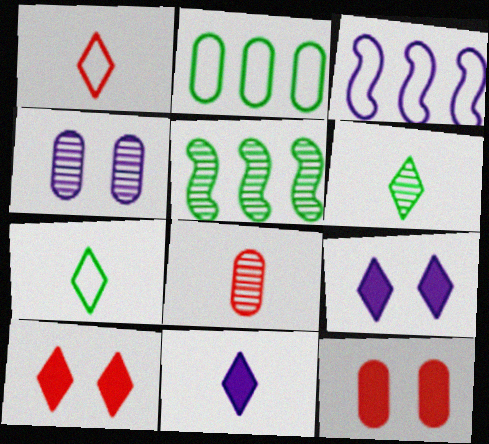[[1, 6, 11], 
[3, 4, 11], 
[3, 6, 12]]